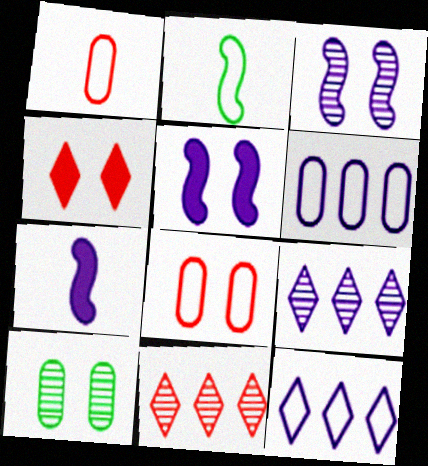[[2, 8, 12]]